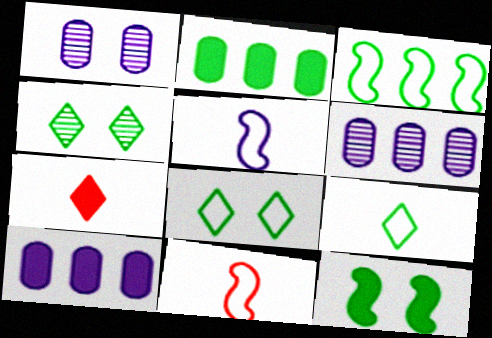[[1, 3, 7], 
[4, 10, 11], 
[7, 10, 12]]